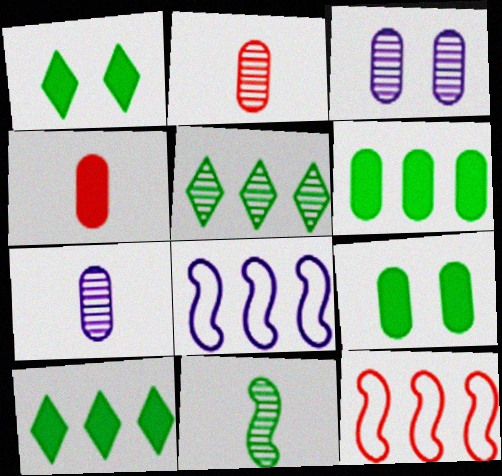[[1, 2, 8], 
[1, 7, 12]]